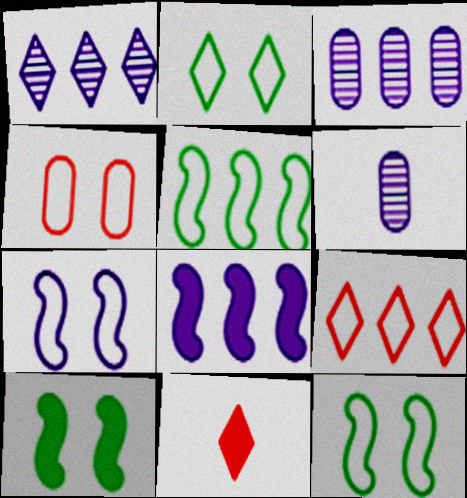[[1, 2, 11], 
[2, 4, 7], 
[3, 11, 12], 
[6, 9, 10]]